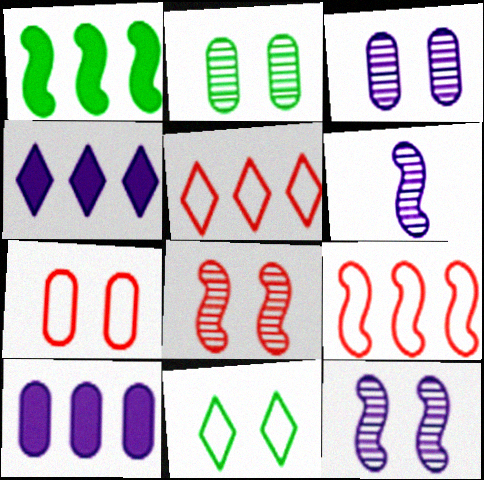[]